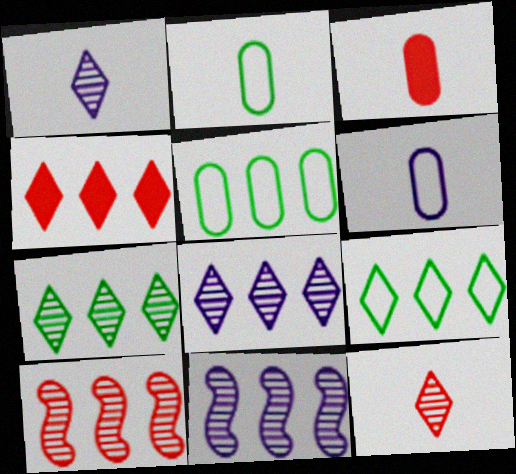[[4, 5, 11], 
[4, 8, 9]]